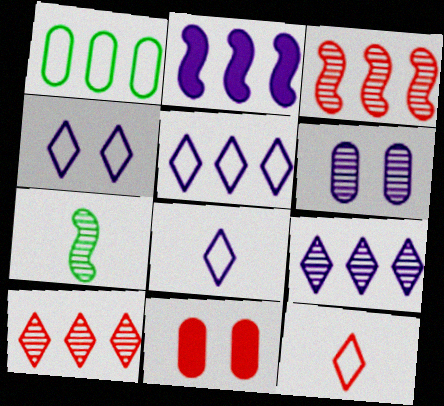[[1, 2, 10], 
[2, 6, 8], 
[3, 11, 12], 
[4, 5, 8], 
[5, 7, 11], 
[6, 7, 10]]